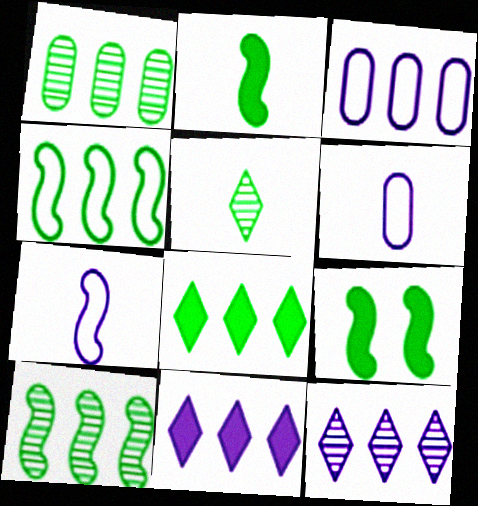[[1, 4, 8]]